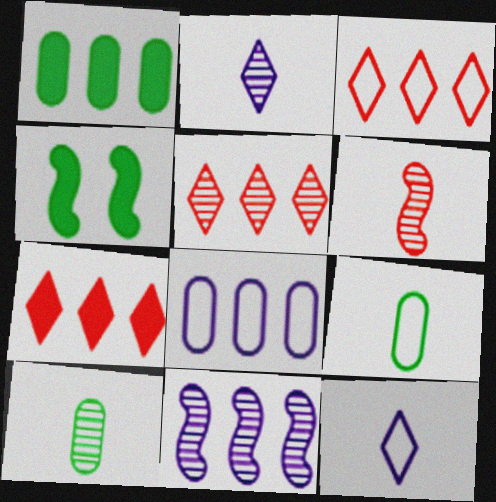[[1, 3, 11], 
[2, 6, 10], 
[3, 5, 7]]